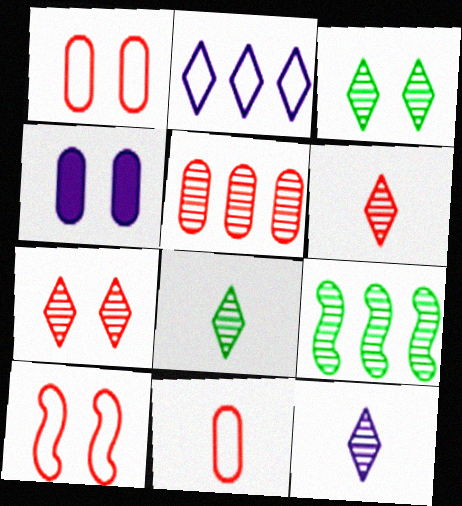[[3, 4, 10], 
[6, 8, 12]]